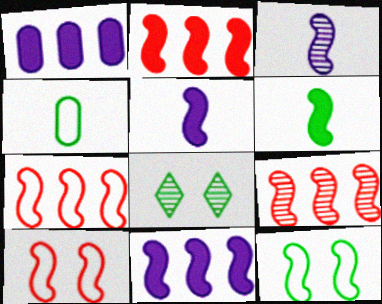[[2, 3, 12], 
[2, 7, 9], 
[5, 9, 12]]